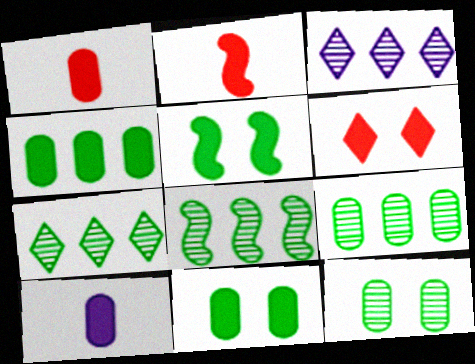[[7, 8, 9]]